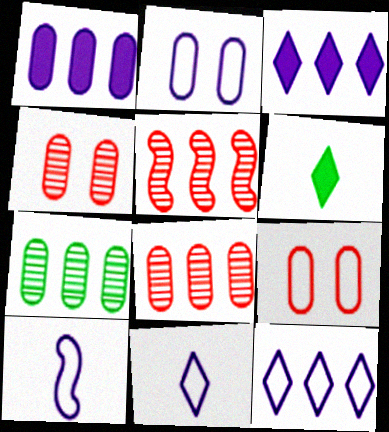[[2, 5, 6], 
[2, 10, 12]]